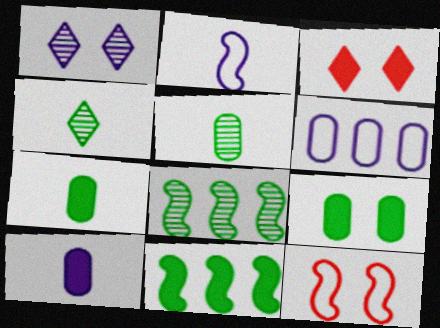[[1, 9, 12], 
[3, 10, 11]]